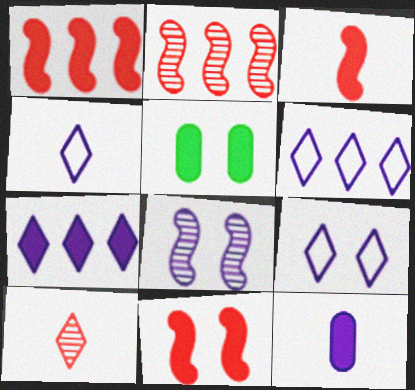[[1, 3, 11], 
[2, 4, 5], 
[3, 5, 7], 
[4, 6, 9], 
[6, 8, 12]]